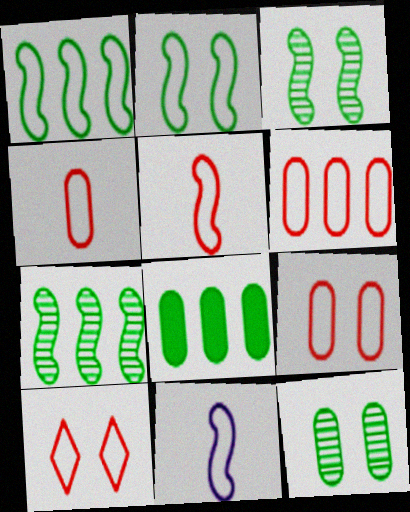[[4, 6, 9], 
[5, 6, 10]]